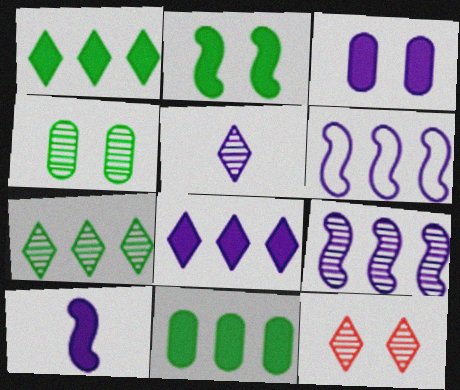[[3, 5, 6], 
[3, 8, 10], 
[5, 7, 12]]